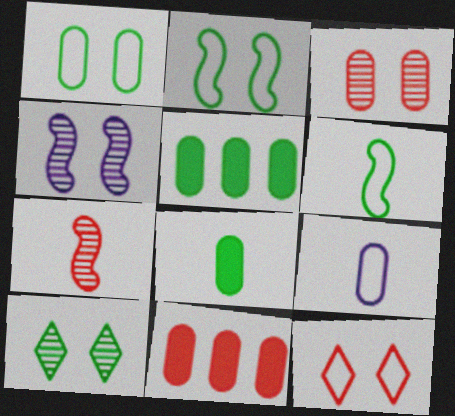[[3, 4, 10], 
[3, 5, 9], 
[5, 6, 10], 
[7, 11, 12]]